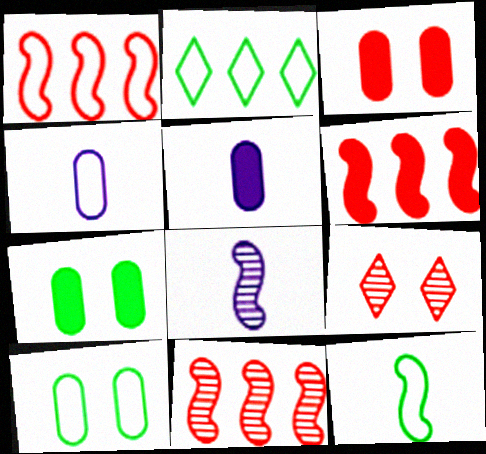[[1, 6, 11], 
[2, 3, 8], 
[2, 10, 12]]